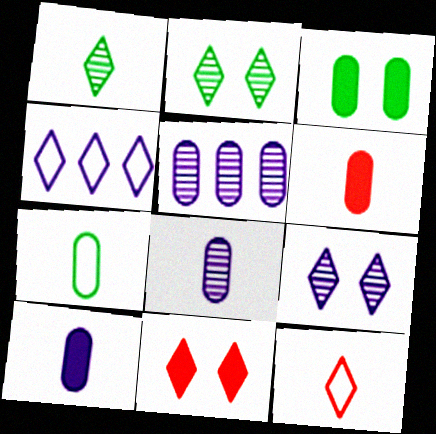[[1, 4, 11], 
[6, 7, 8]]